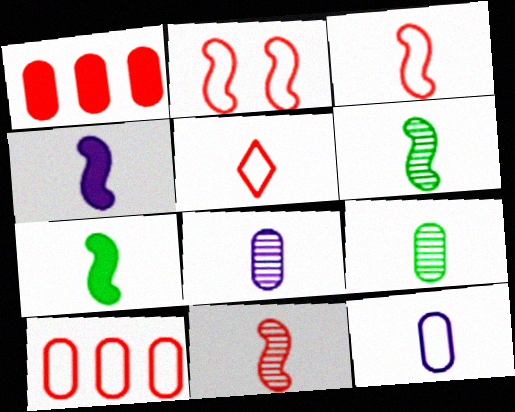[[2, 5, 10], 
[3, 4, 6], 
[4, 5, 9], 
[5, 7, 8]]